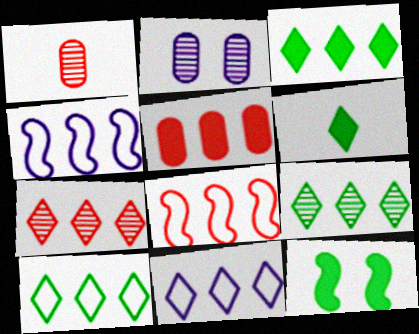[[1, 11, 12], 
[2, 6, 8], 
[3, 7, 11], 
[3, 9, 10], 
[4, 5, 9], 
[5, 7, 8]]